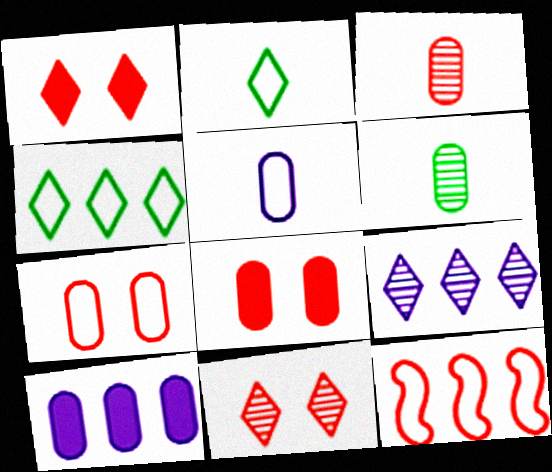[[1, 2, 9], 
[1, 3, 12], 
[6, 7, 10]]